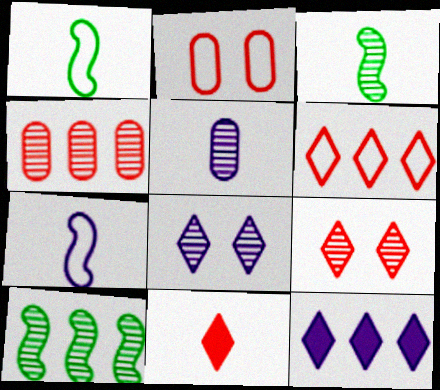[[1, 5, 11], 
[2, 3, 12], 
[3, 4, 8], 
[5, 9, 10], 
[6, 9, 11]]